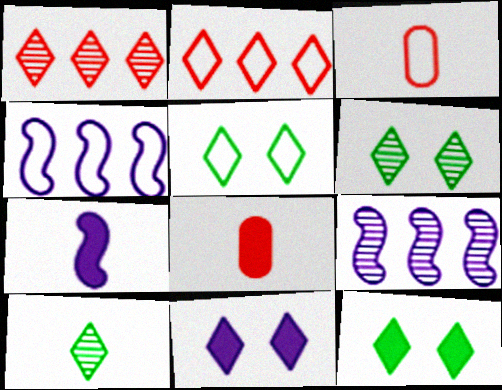[[2, 10, 11], 
[3, 4, 5], 
[3, 7, 10], 
[3, 9, 12], 
[4, 6, 8], 
[5, 6, 12], 
[5, 8, 9]]